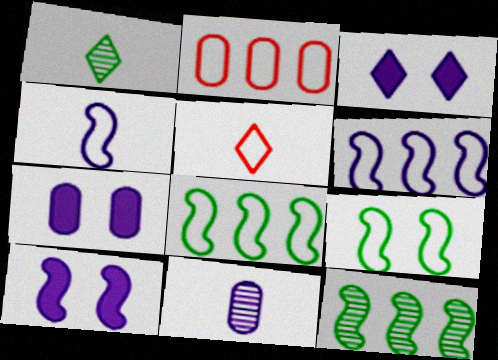[[1, 2, 10], 
[3, 6, 11], 
[3, 7, 10], 
[5, 7, 12]]